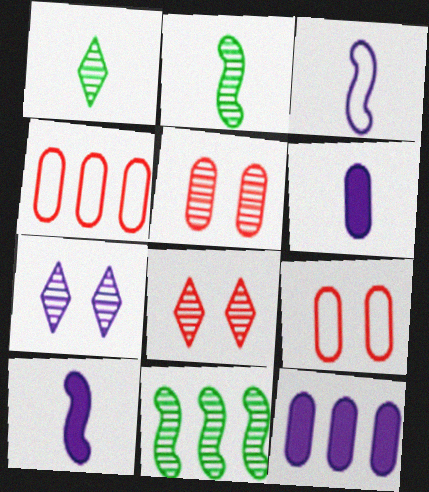[[3, 7, 12]]